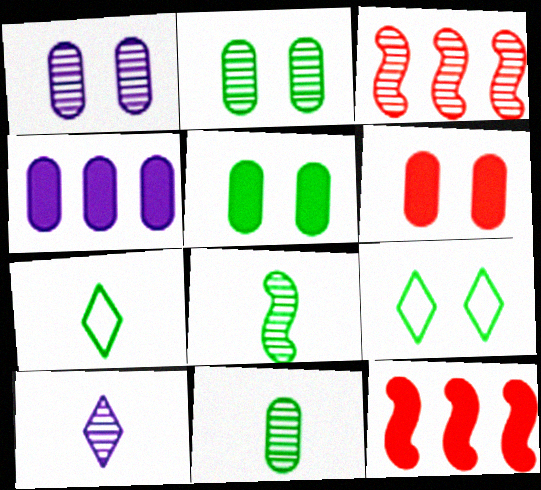[[1, 7, 12], 
[2, 3, 10]]